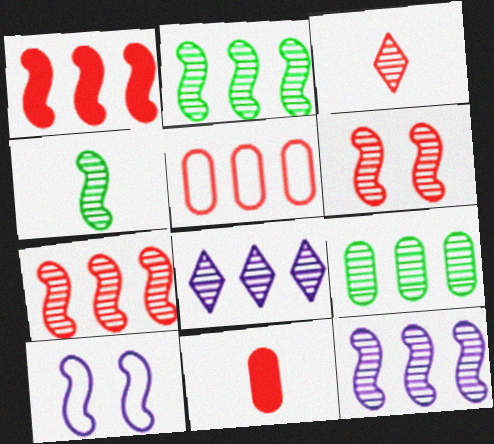[[1, 4, 10], 
[2, 7, 12], 
[4, 6, 12], 
[7, 8, 9]]